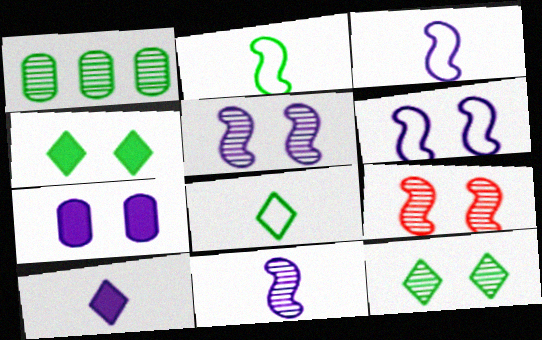[[1, 2, 4]]